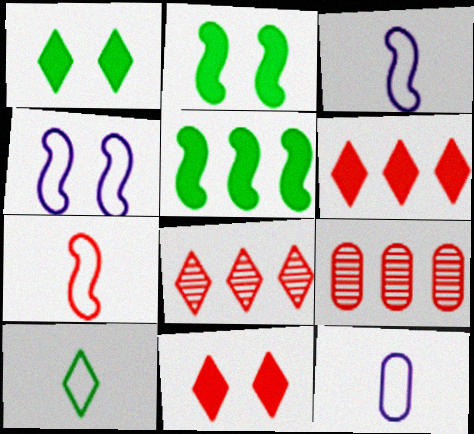[[1, 3, 9], 
[2, 8, 12], 
[7, 9, 11], 
[7, 10, 12]]